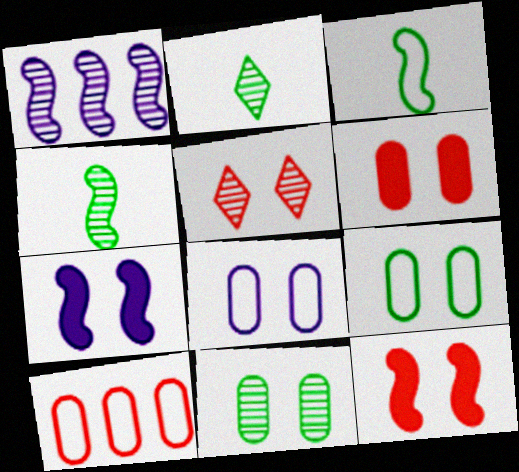[[1, 3, 12], 
[2, 7, 10], 
[5, 7, 9], 
[6, 8, 11]]